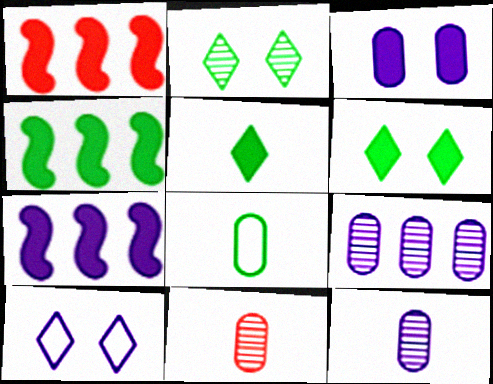[[1, 3, 5], 
[1, 4, 7], 
[2, 4, 8], 
[4, 10, 11], 
[7, 10, 12]]